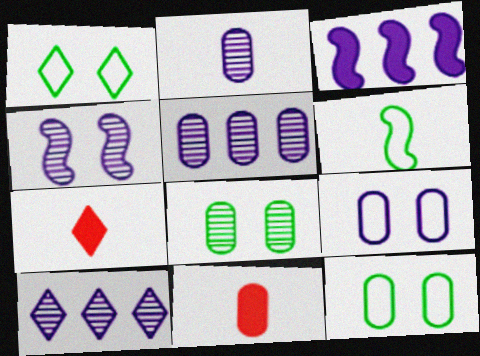[[1, 7, 10], 
[2, 4, 10], 
[2, 6, 7], 
[5, 11, 12]]